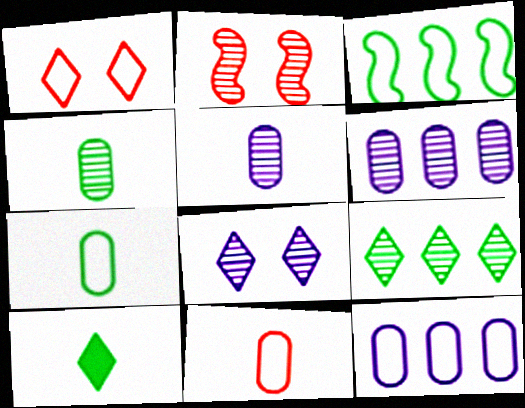[[2, 5, 9], 
[2, 10, 12]]